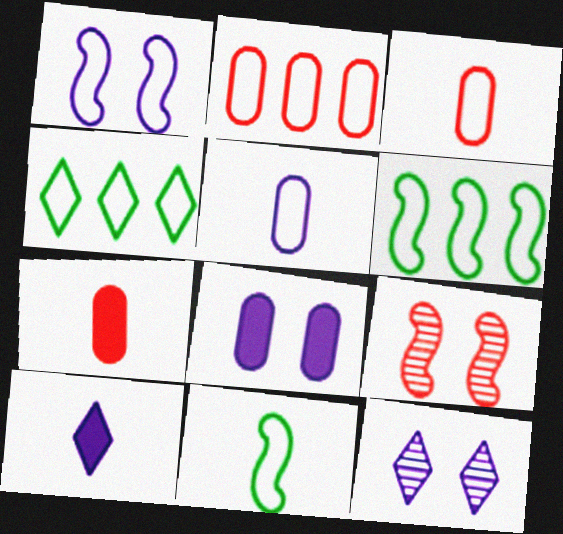[[1, 3, 4], 
[1, 8, 12], 
[6, 7, 12]]